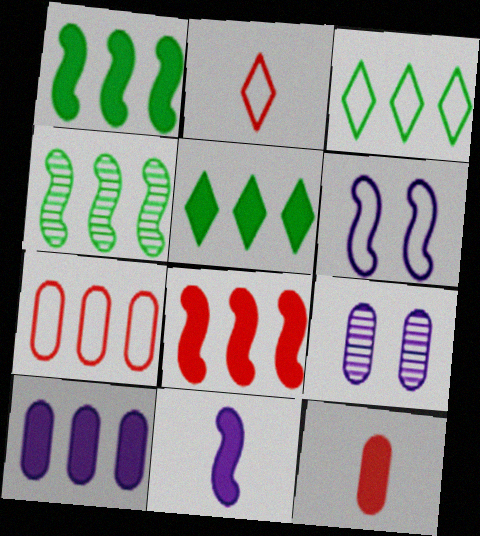[[1, 2, 9], 
[5, 8, 10]]